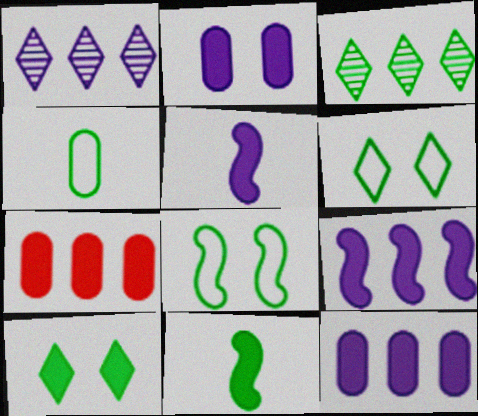[[5, 7, 10]]